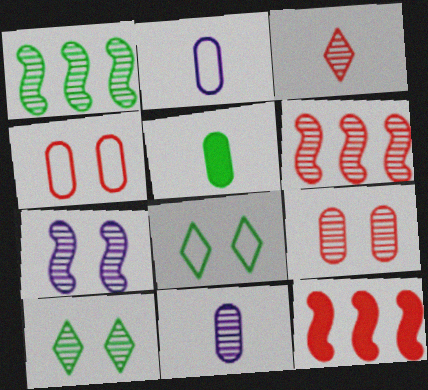[[1, 5, 8], 
[2, 10, 12], 
[3, 4, 12], 
[3, 6, 9], 
[6, 10, 11], 
[7, 9, 10], 
[8, 11, 12]]